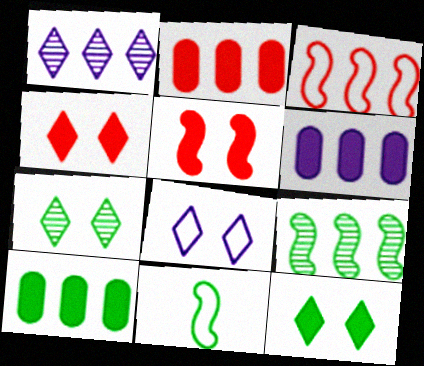[[1, 3, 10], 
[2, 6, 10], 
[4, 7, 8], 
[7, 10, 11]]